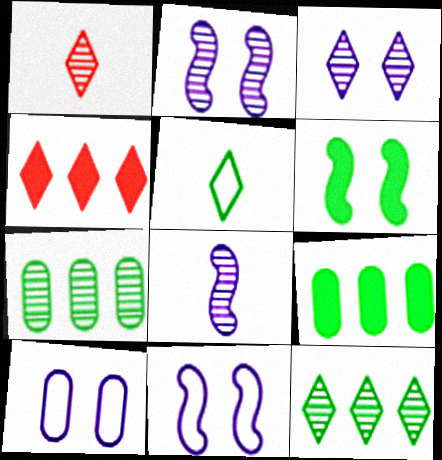[[1, 2, 7], 
[1, 3, 12], 
[1, 9, 11], 
[3, 4, 5], 
[5, 6, 7]]